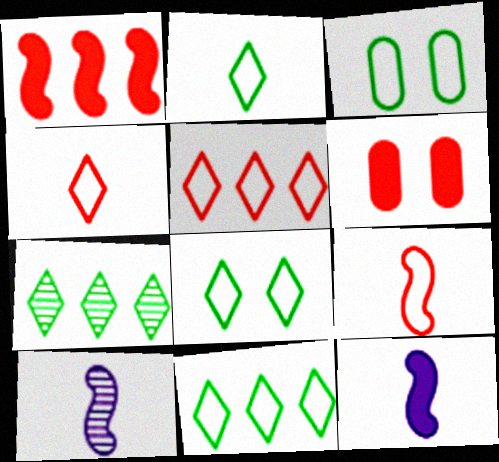[[2, 8, 11], 
[6, 10, 11]]